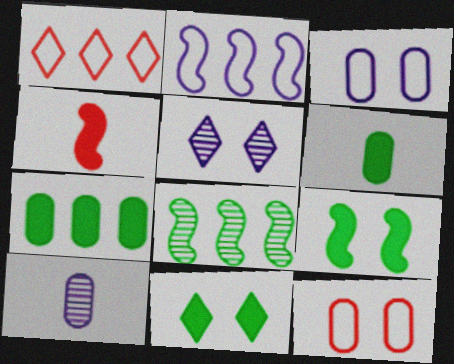[[1, 9, 10], 
[5, 9, 12], 
[7, 10, 12]]